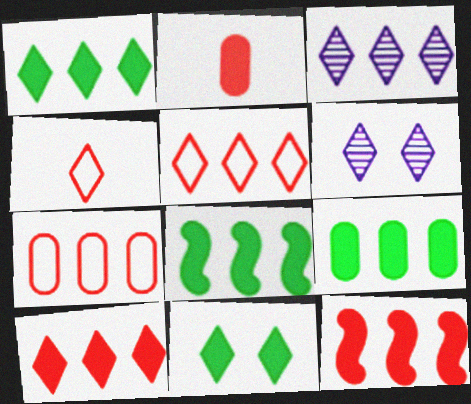[[1, 3, 5], 
[1, 4, 6], 
[1, 8, 9], 
[3, 4, 11], 
[3, 7, 8]]